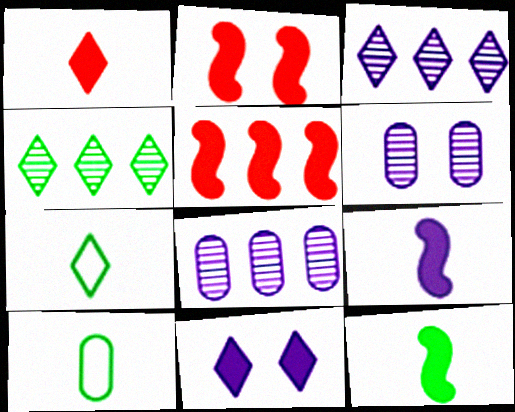[[2, 3, 10], 
[2, 7, 8], 
[5, 6, 7]]